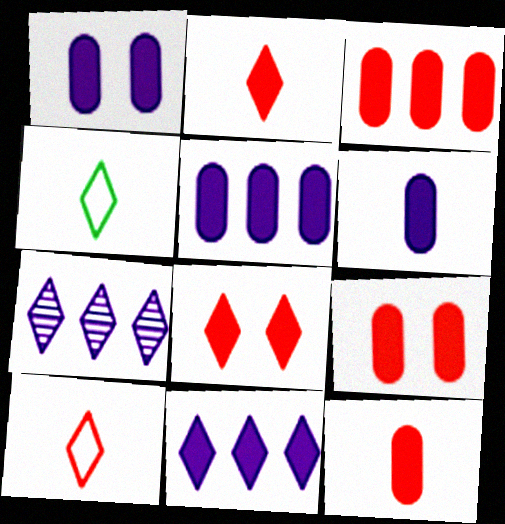[[1, 5, 6], 
[3, 9, 12], 
[4, 7, 8]]